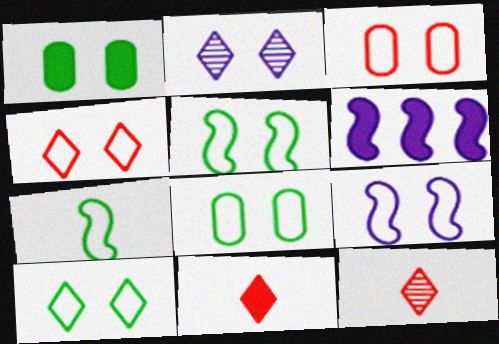[[1, 6, 11], 
[3, 9, 10], 
[4, 8, 9], 
[5, 8, 10], 
[6, 8, 12]]